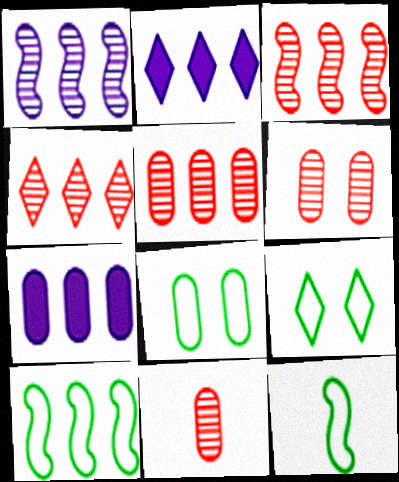[[2, 5, 10], 
[2, 6, 12], 
[3, 4, 5], 
[4, 7, 10], 
[5, 6, 11], 
[7, 8, 11]]